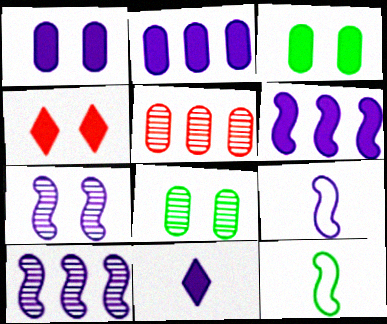[[1, 6, 11], 
[6, 7, 9]]